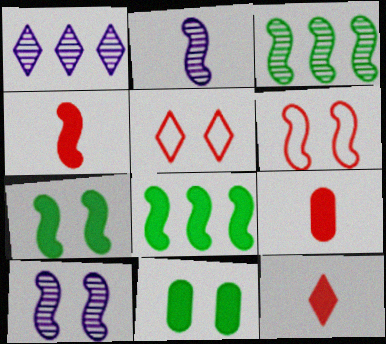[[2, 6, 8], 
[4, 9, 12], 
[5, 10, 11], 
[6, 7, 10]]